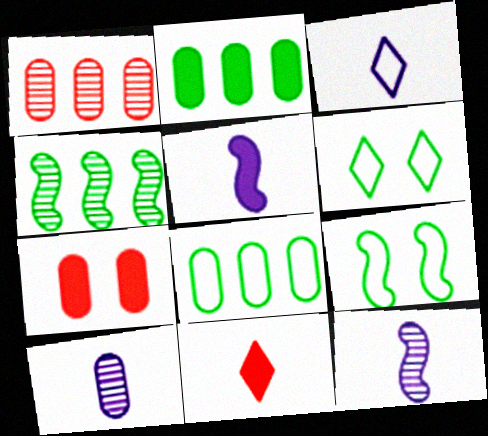[[1, 5, 6], 
[3, 4, 7], 
[3, 5, 10], 
[7, 8, 10]]